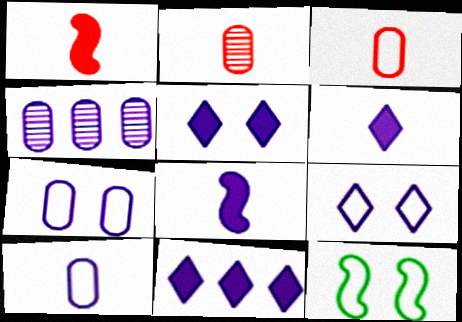[[2, 11, 12], 
[4, 8, 9], 
[5, 6, 11]]